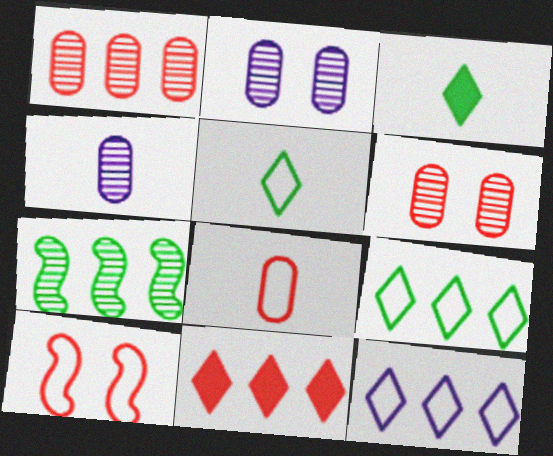[]